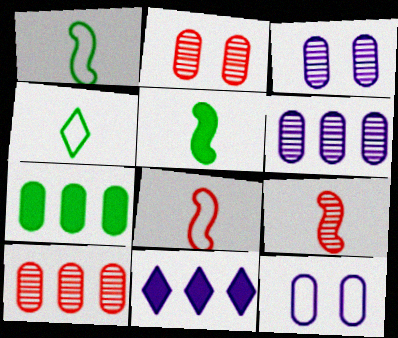[[1, 2, 11]]